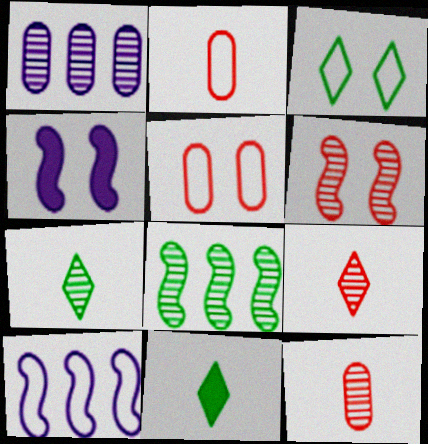[[1, 6, 7], 
[2, 3, 10]]